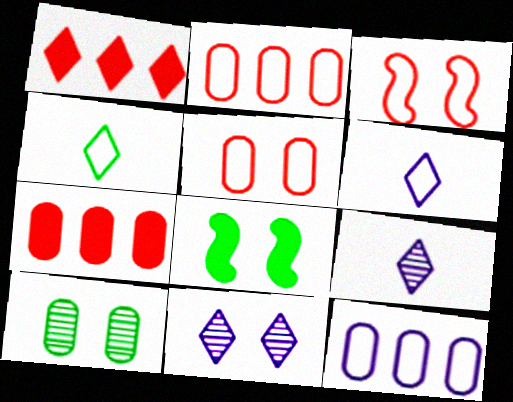[[1, 4, 11], 
[2, 8, 9], 
[3, 4, 12], 
[5, 8, 11]]